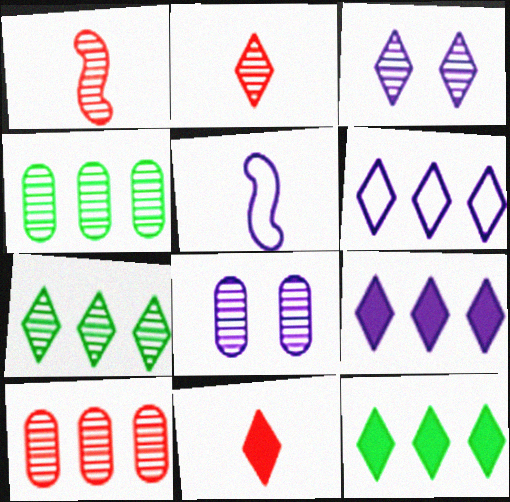[[1, 3, 4], 
[1, 7, 8], 
[2, 3, 7], 
[5, 8, 9]]